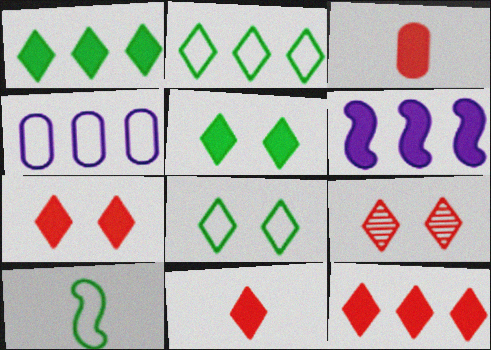[[3, 5, 6], 
[7, 11, 12]]